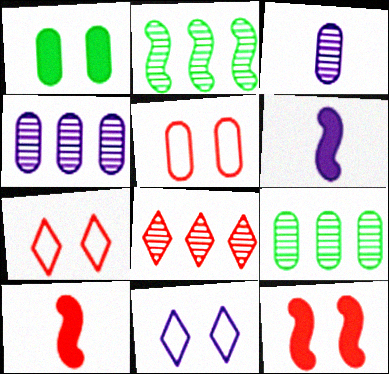[[2, 4, 8], 
[4, 6, 11], 
[5, 8, 10], 
[6, 7, 9], 
[9, 10, 11]]